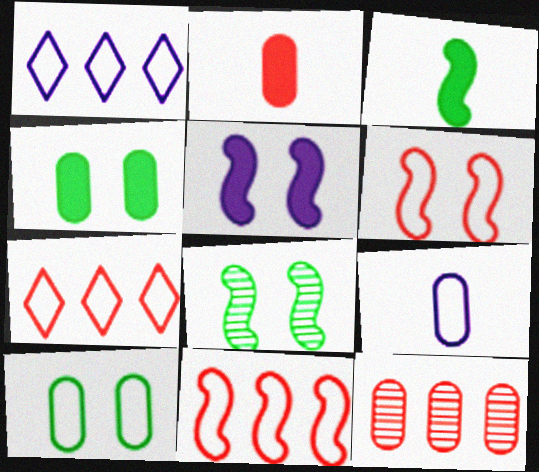[[1, 2, 8], 
[4, 9, 12], 
[5, 6, 8]]